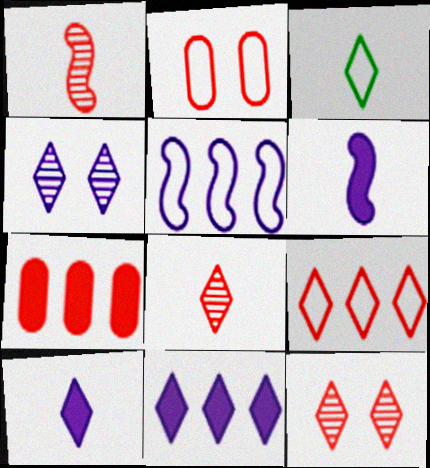[[2, 3, 5], 
[3, 8, 10], 
[3, 11, 12]]